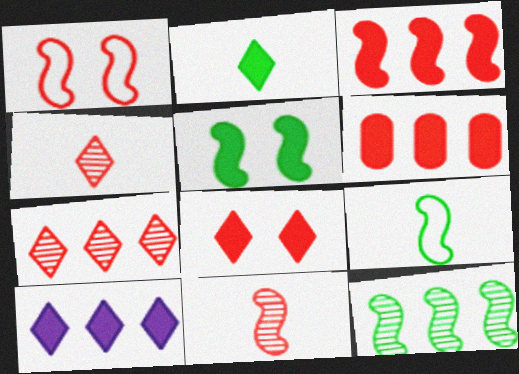[[1, 3, 11], 
[1, 4, 6], 
[2, 8, 10], 
[5, 9, 12]]